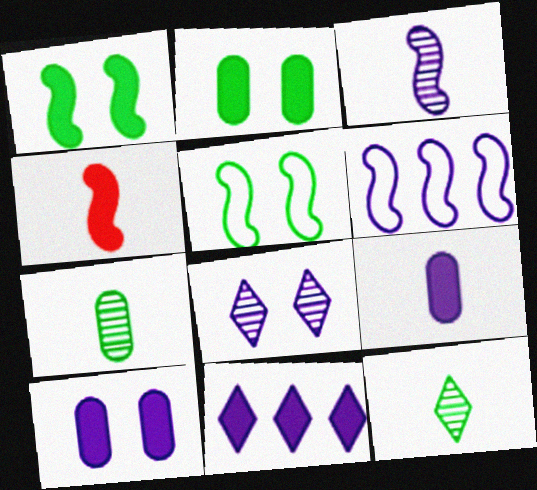[[2, 4, 11], 
[6, 8, 9]]